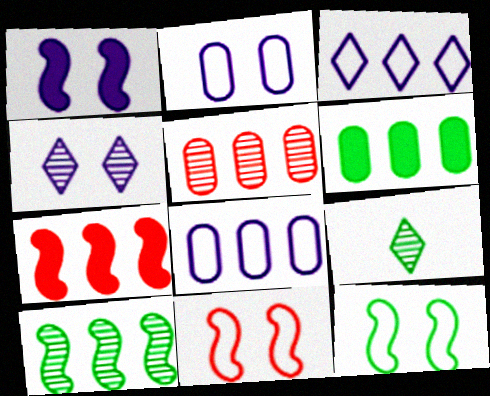[[1, 2, 4], 
[2, 7, 9], 
[5, 6, 8], 
[6, 9, 12]]